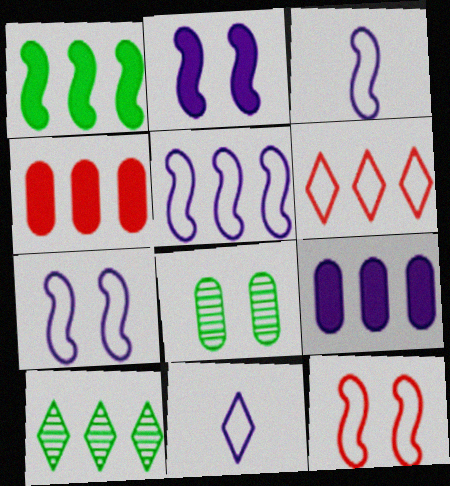[[3, 5, 7], 
[4, 5, 10]]